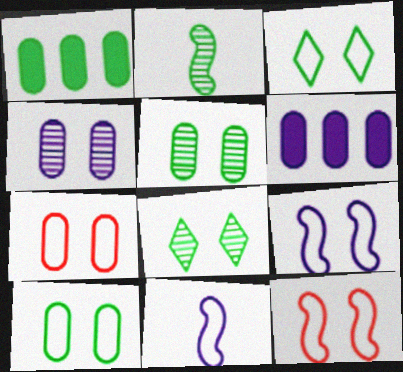[[1, 2, 3], 
[3, 7, 9]]